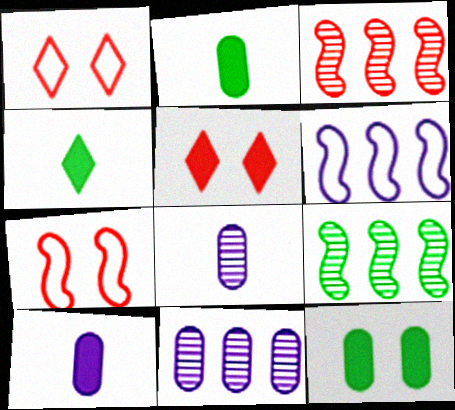[[1, 9, 10], 
[4, 7, 11]]